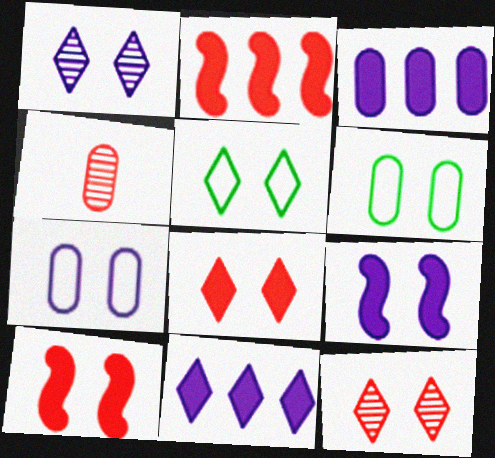[[1, 5, 8], 
[1, 6, 10], 
[1, 7, 9], 
[3, 4, 6], 
[6, 9, 12]]